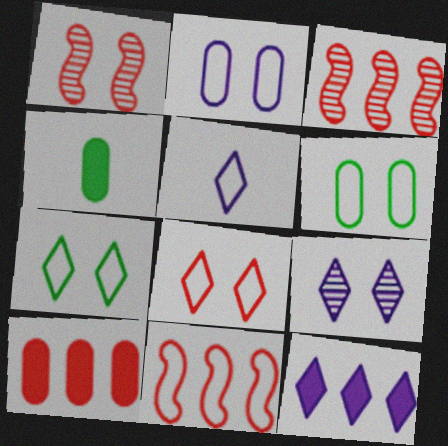[[4, 9, 11], 
[5, 6, 11], 
[5, 9, 12]]